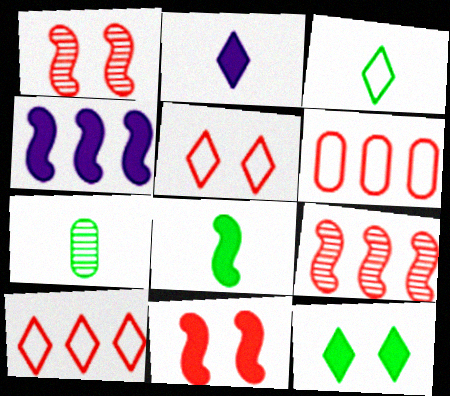[[3, 7, 8], 
[4, 5, 7], 
[4, 8, 11]]